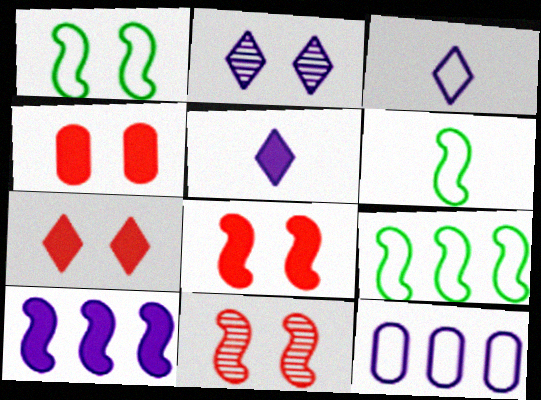[[1, 2, 4], 
[1, 6, 9], 
[4, 7, 8], 
[6, 10, 11]]